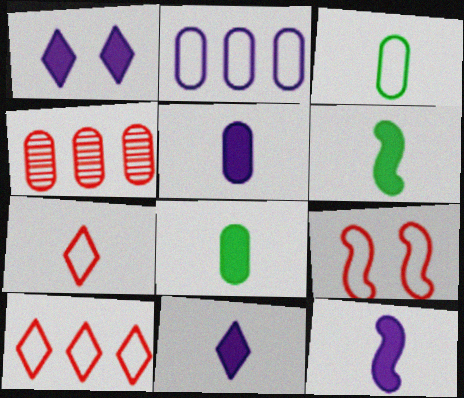[[5, 11, 12]]